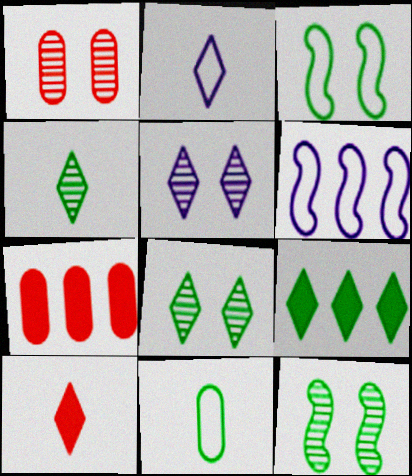[[1, 5, 12], 
[2, 4, 10], 
[2, 7, 12], 
[9, 11, 12]]